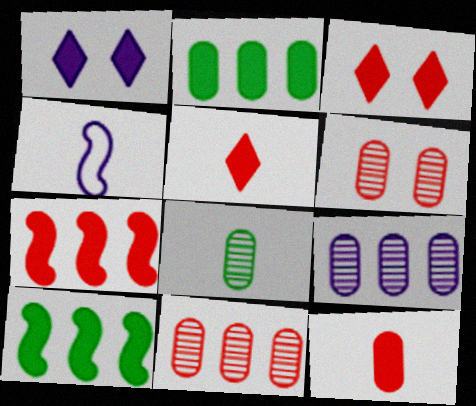[[1, 4, 9], 
[1, 10, 12], 
[3, 7, 12], 
[4, 5, 8], 
[6, 8, 9]]